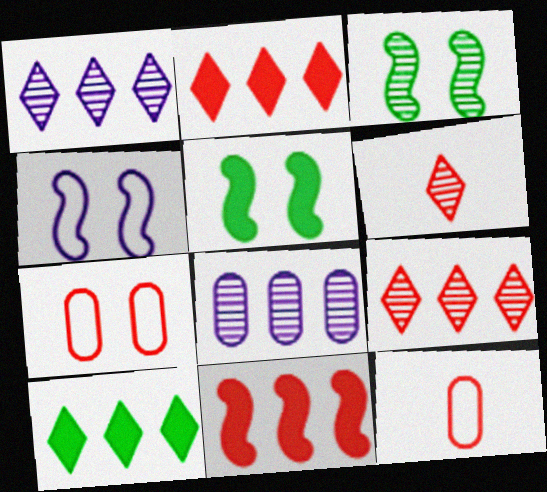[[1, 5, 12], 
[3, 6, 8], 
[6, 7, 11]]